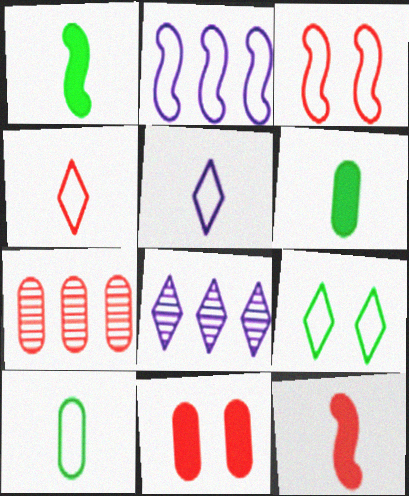[[3, 6, 8]]